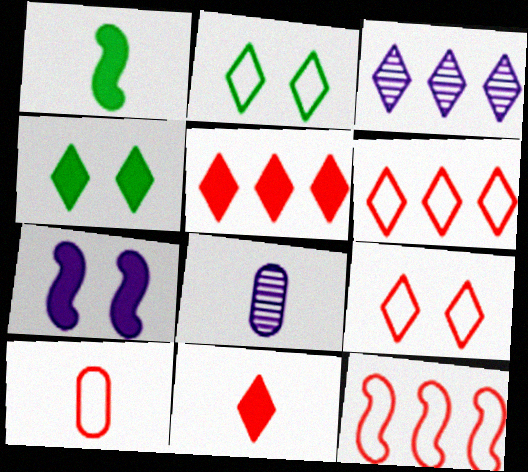[[2, 3, 11], 
[4, 8, 12], 
[9, 10, 12]]